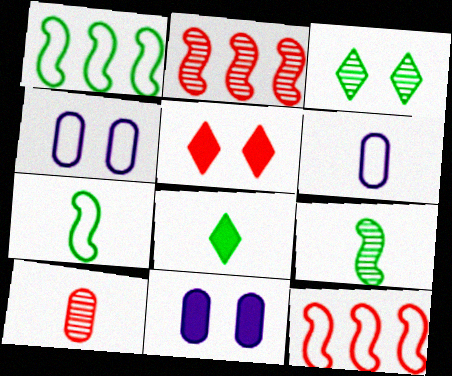[[2, 4, 8], 
[5, 10, 12]]